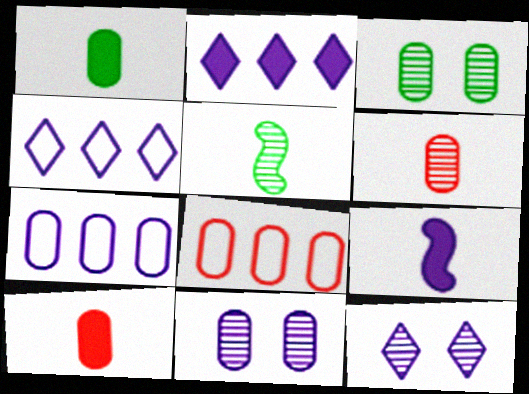[[1, 8, 11], 
[3, 7, 10], 
[4, 9, 11], 
[7, 9, 12]]